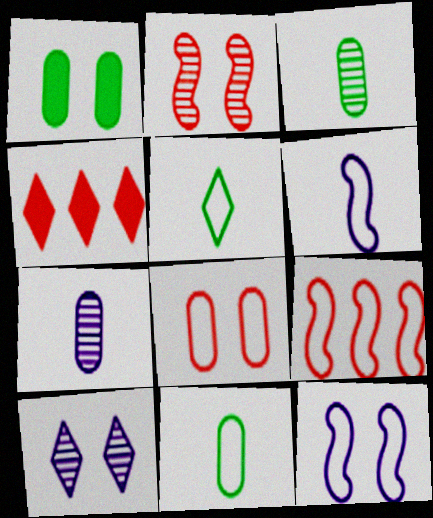[[3, 4, 12], 
[4, 5, 10]]